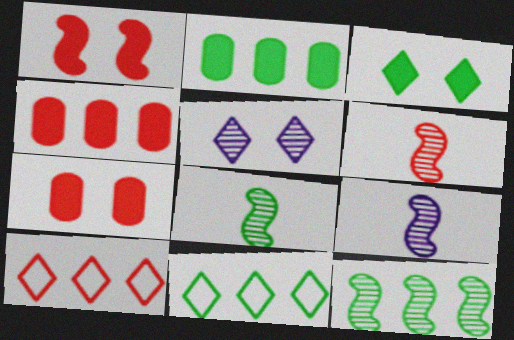[[2, 11, 12], 
[6, 7, 10], 
[6, 8, 9], 
[7, 9, 11]]